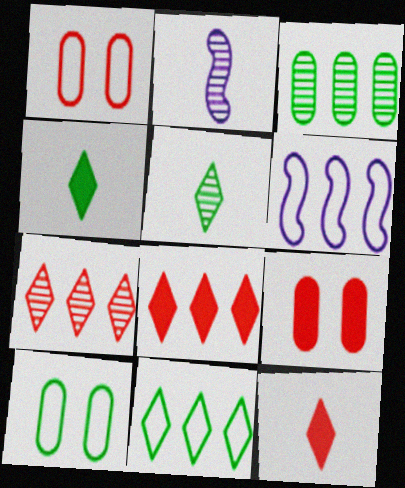[[2, 8, 10], 
[2, 9, 11], 
[3, 6, 8], 
[5, 6, 9]]